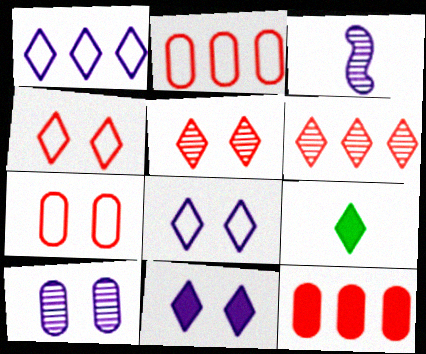[[1, 5, 9], 
[6, 8, 9]]